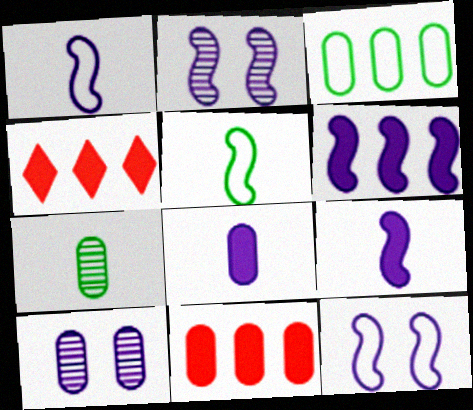[[1, 2, 6], 
[4, 5, 10], 
[4, 7, 12]]